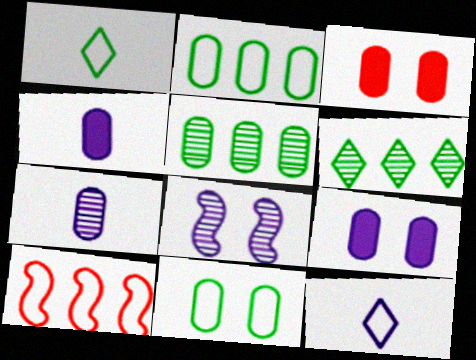[[2, 3, 7], 
[10, 11, 12]]